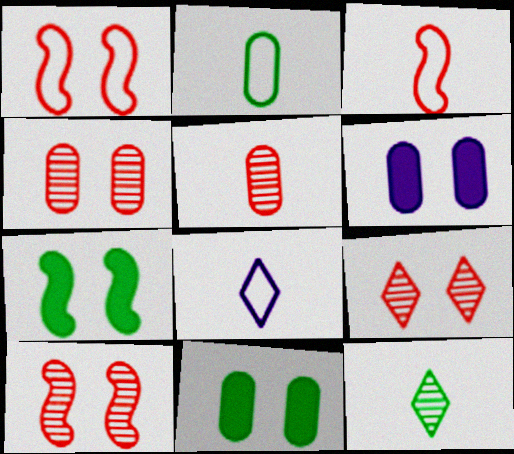[[2, 3, 8], 
[4, 9, 10]]